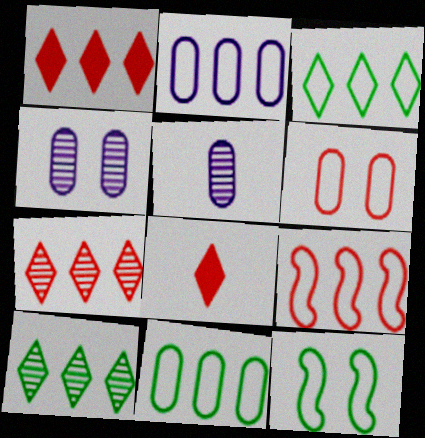[[1, 5, 12], 
[2, 3, 9]]